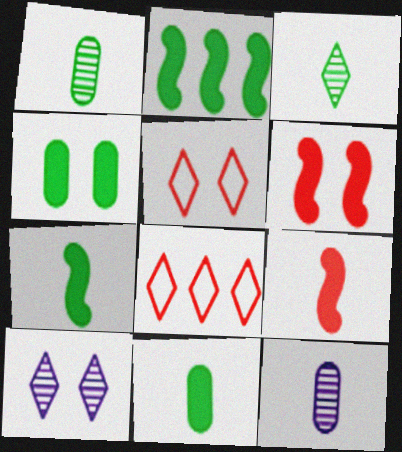[[2, 5, 12]]